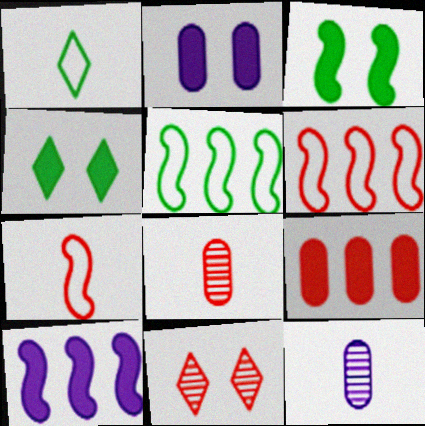[[4, 6, 12], 
[7, 9, 11]]